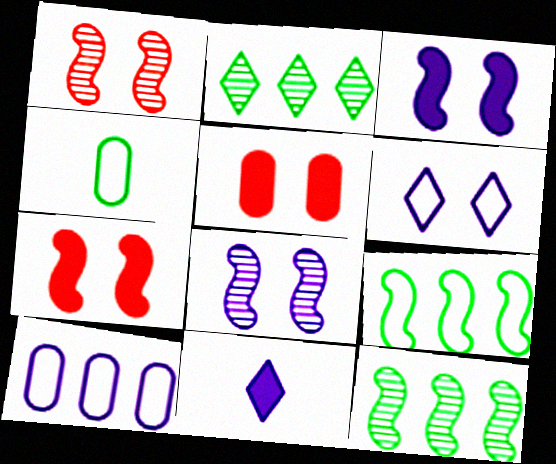[[8, 10, 11]]